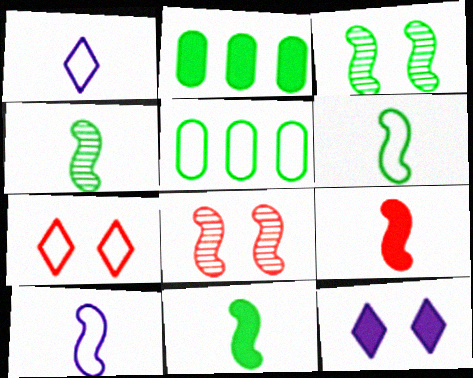[[1, 2, 8], 
[2, 9, 12], 
[4, 6, 11], 
[4, 9, 10], 
[5, 7, 10]]